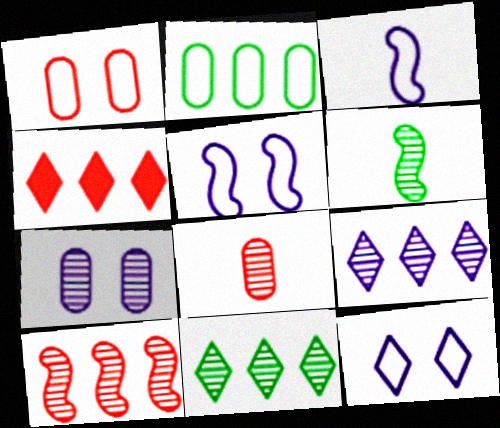[]